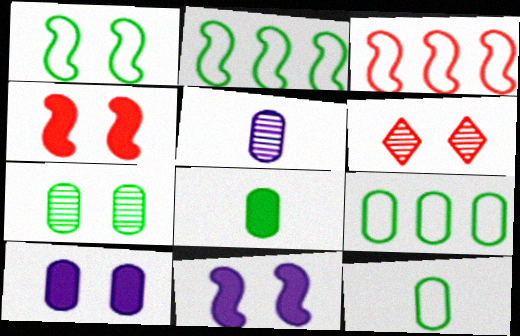[[1, 6, 10], 
[7, 8, 9]]